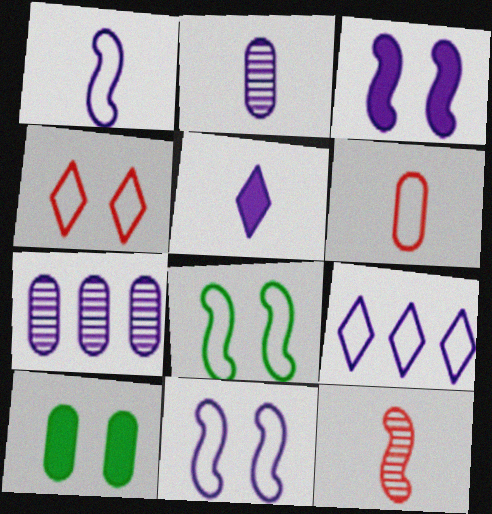[[1, 2, 5], 
[2, 3, 9], 
[5, 7, 11], 
[6, 7, 10], 
[6, 8, 9], 
[9, 10, 12]]